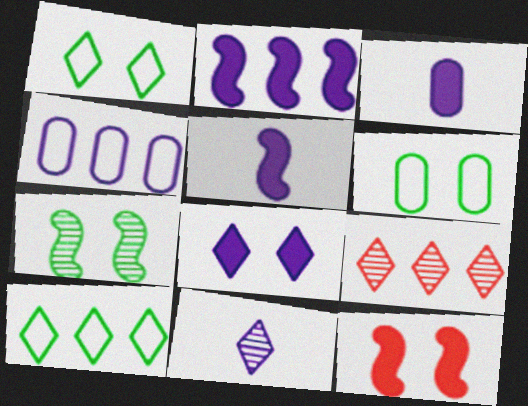[[2, 3, 8], 
[5, 6, 9]]